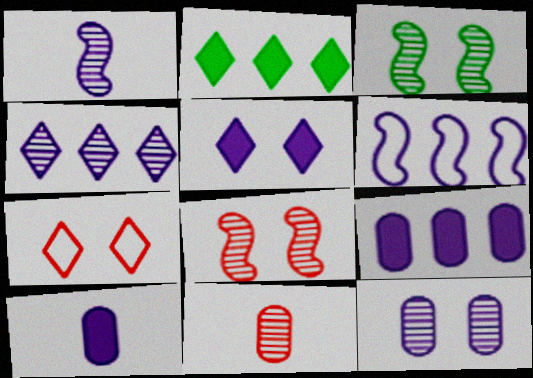[[1, 4, 12], 
[3, 4, 11], 
[4, 6, 9]]